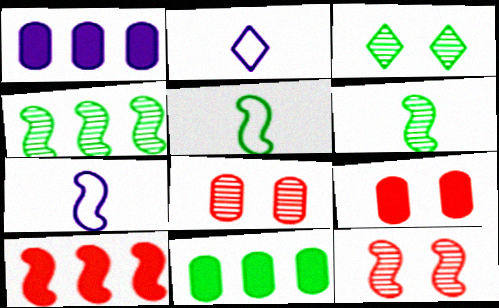[[2, 4, 9], 
[2, 11, 12], 
[3, 5, 11]]